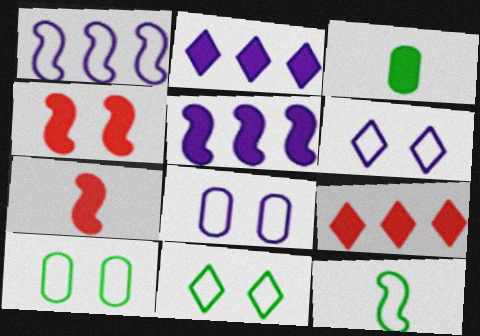[[2, 3, 4]]